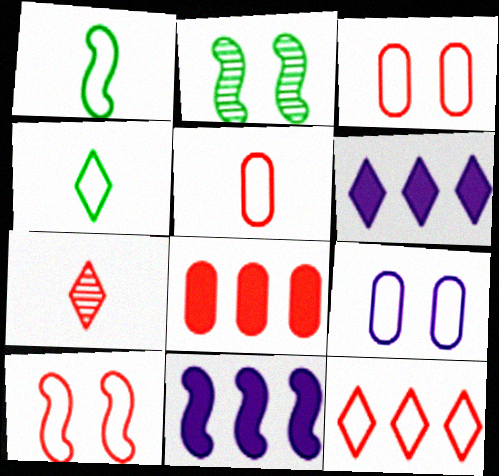[[1, 9, 12], 
[2, 5, 6], 
[5, 10, 12], 
[7, 8, 10]]